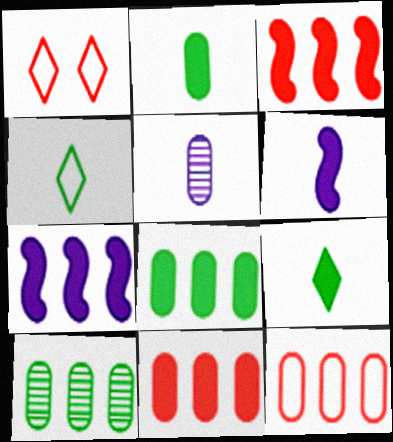[[1, 6, 10]]